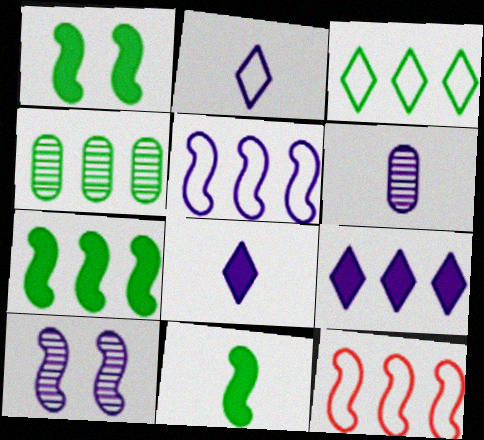[[1, 7, 11], 
[3, 4, 7], 
[4, 9, 12], 
[10, 11, 12]]